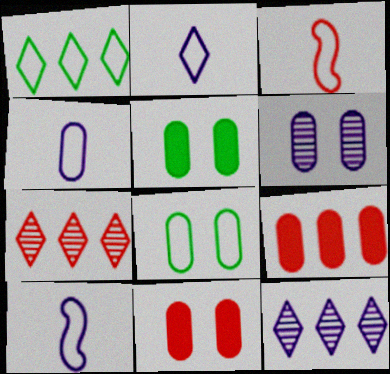[[2, 4, 10], 
[3, 5, 12], 
[3, 7, 11], 
[5, 7, 10], 
[6, 8, 11]]